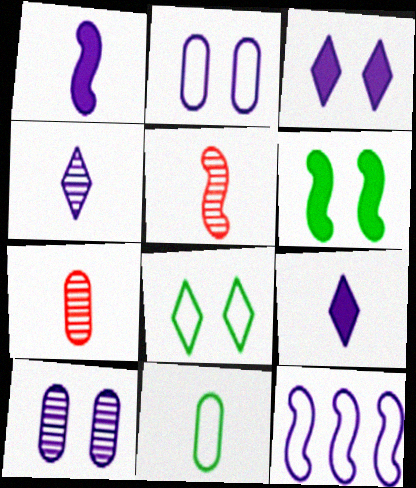[[5, 6, 12], 
[5, 9, 11], 
[9, 10, 12]]